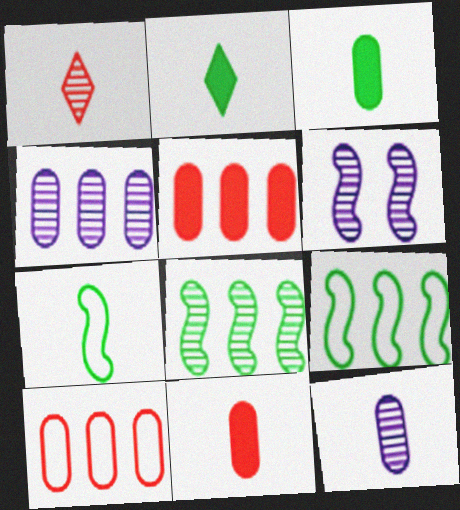[[2, 6, 10]]